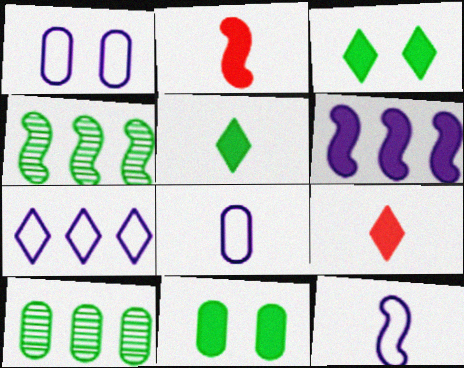[[1, 4, 9], 
[1, 7, 12], 
[6, 9, 11]]